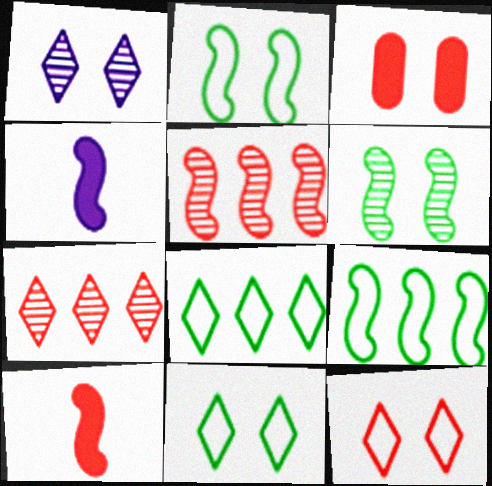[[1, 2, 3], 
[2, 4, 5]]